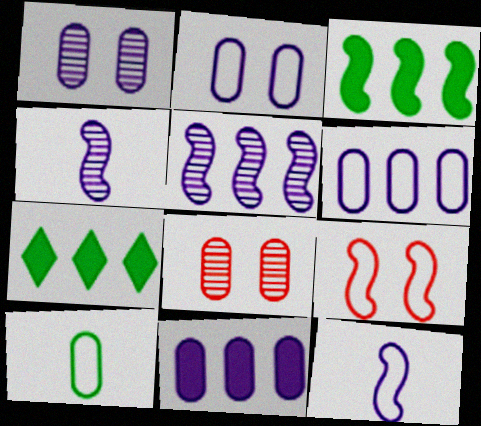[[3, 4, 9], 
[7, 8, 12], 
[8, 10, 11]]